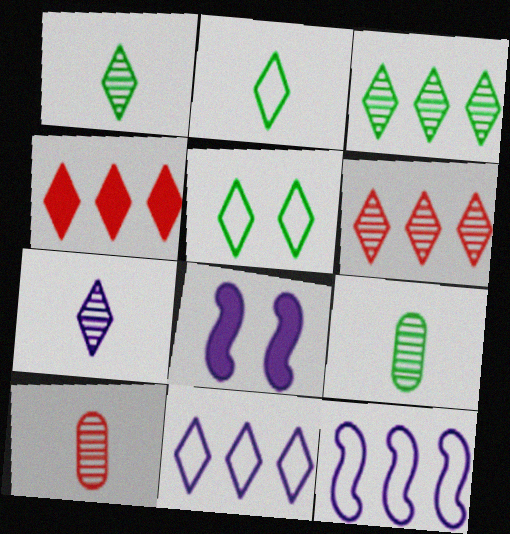[[3, 4, 11], 
[4, 5, 7]]